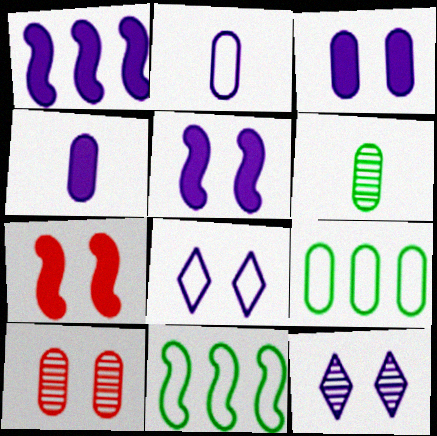[[1, 2, 12], 
[4, 9, 10]]